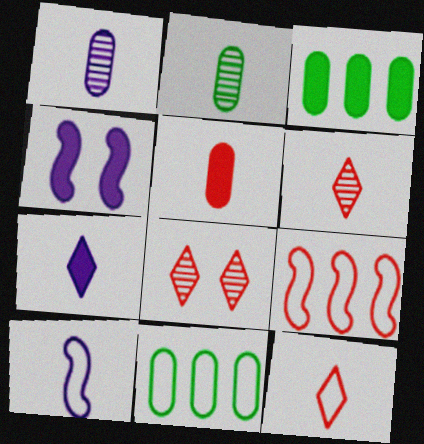[[1, 7, 10], 
[3, 8, 10], 
[4, 6, 11], 
[5, 8, 9]]